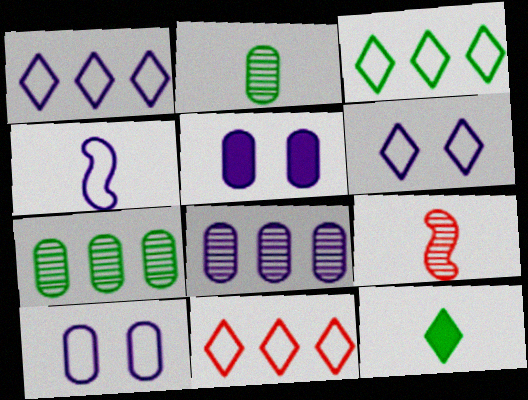[[1, 3, 11], 
[1, 4, 10], 
[3, 5, 9]]